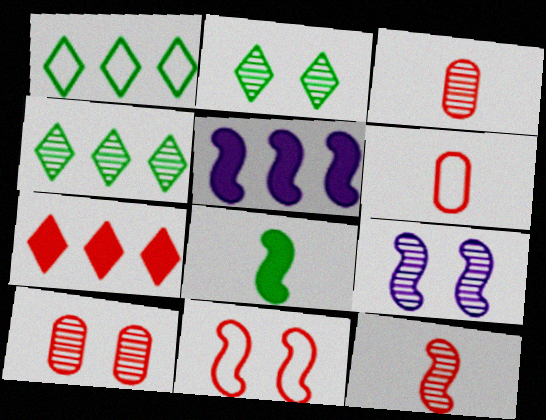[[2, 5, 6], 
[2, 9, 10], 
[3, 4, 9], 
[3, 7, 11]]